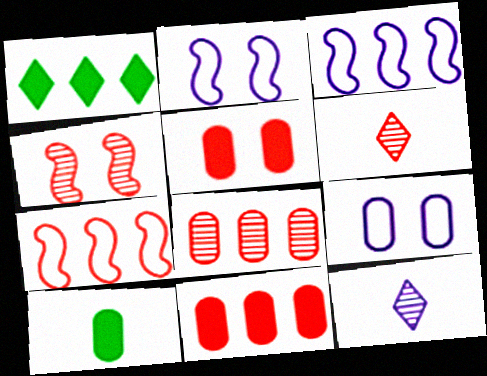[[1, 3, 8], 
[4, 6, 8], 
[5, 6, 7], 
[8, 9, 10]]